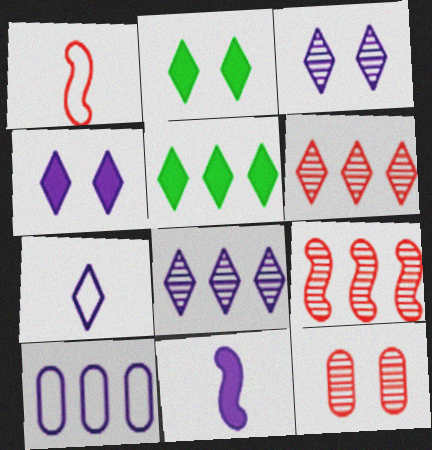[[2, 6, 7], 
[3, 10, 11], 
[4, 7, 8], 
[5, 9, 10]]